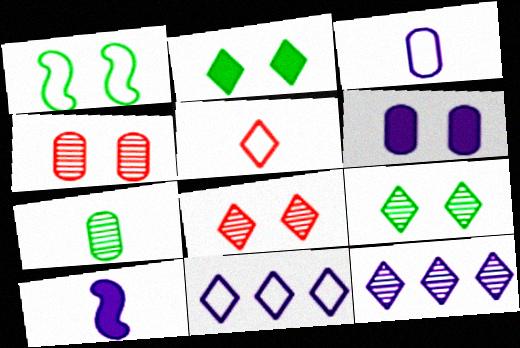[[1, 6, 8], 
[2, 5, 12], 
[5, 7, 10]]